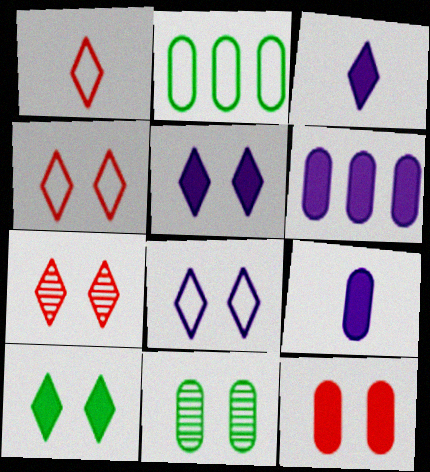[[7, 8, 10]]